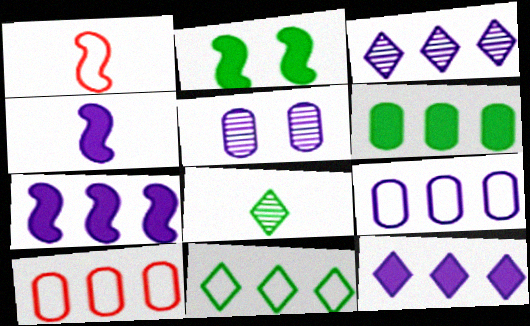[[3, 7, 9]]